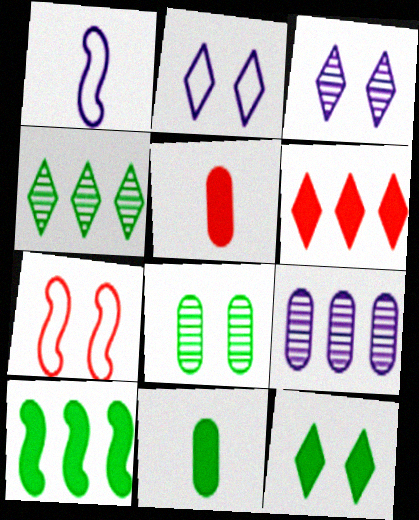[[1, 6, 8], 
[10, 11, 12]]